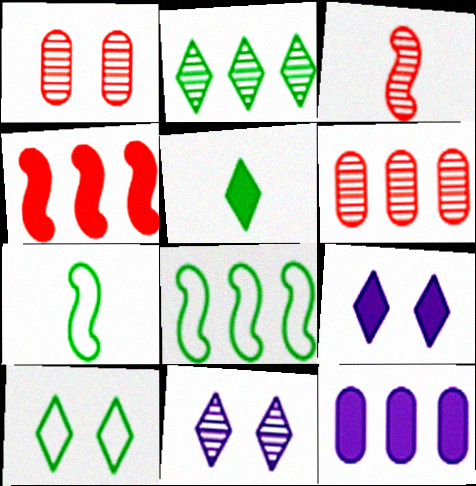[[2, 5, 10], 
[3, 10, 12], 
[6, 7, 9]]